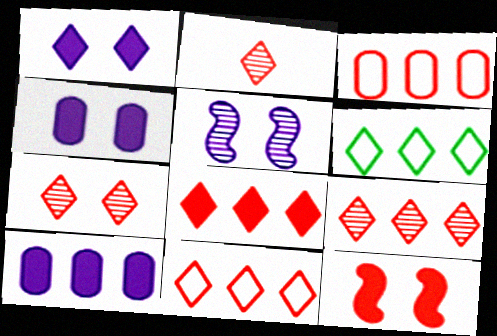[[1, 2, 6], 
[2, 3, 12], 
[2, 7, 9], 
[8, 9, 11]]